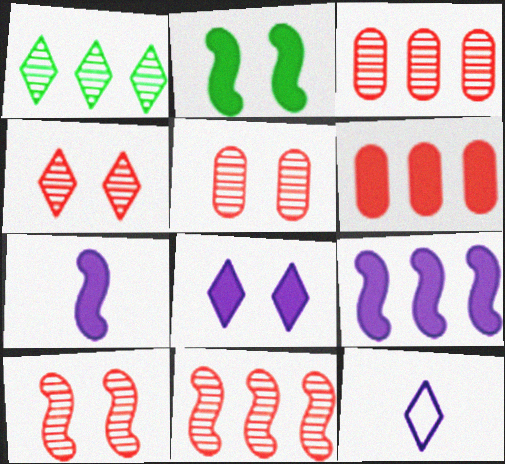[[2, 3, 12], 
[4, 5, 10]]